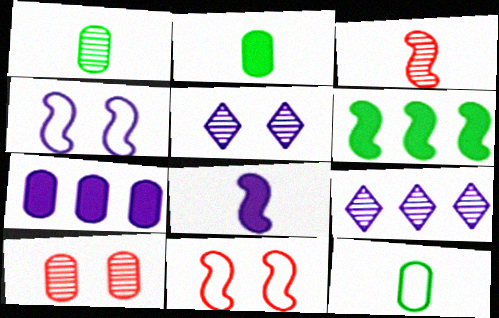[[1, 2, 12], 
[2, 9, 11], 
[3, 4, 6], 
[7, 10, 12]]